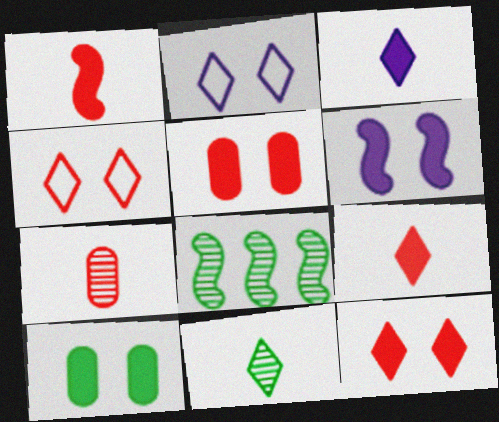[[6, 10, 12]]